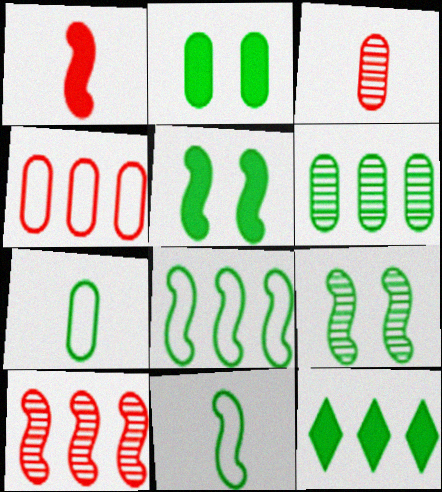[[2, 6, 7], 
[6, 8, 12], 
[7, 9, 12]]